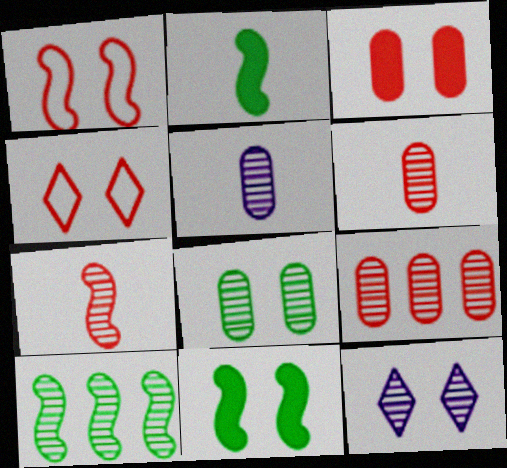[[5, 8, 9], 
[6, 10, 12]]